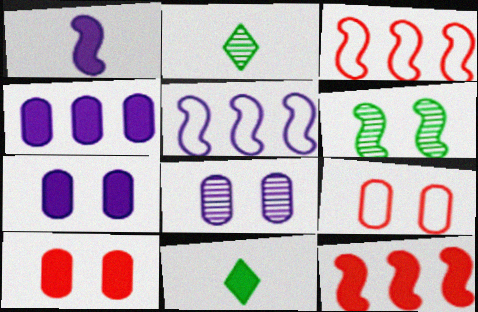[[1, 3, 6], 
[2, 3, 7], 
[2, 5, 10], 
[3, 8, 11], 
[7, 11, 12]]